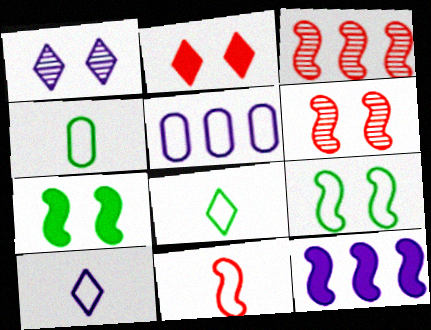[[4, 10, 11]]